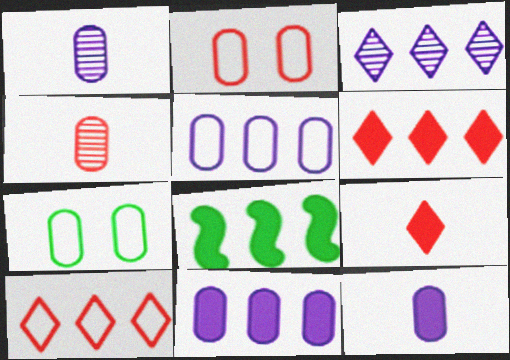[[4, 7, 11], 
[6, 8, 11]]